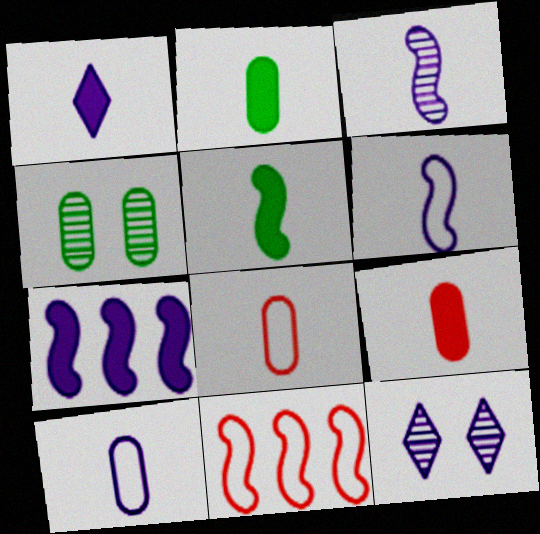[[1, 3, 10], 
[1, 4, 11], 
[1, 5, 9], 
[2, 11, 12], 
[7, 10, 12]]